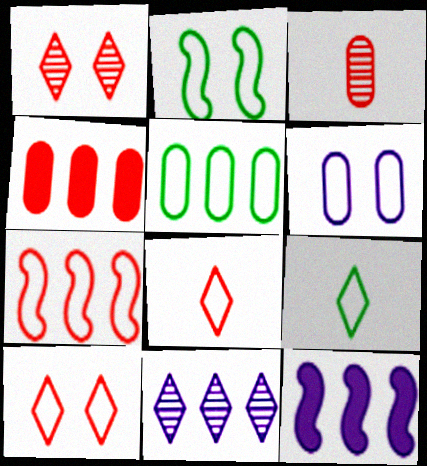[[2, 5, 9], 
[2, 6, 10], 
[6, 7, 9]]